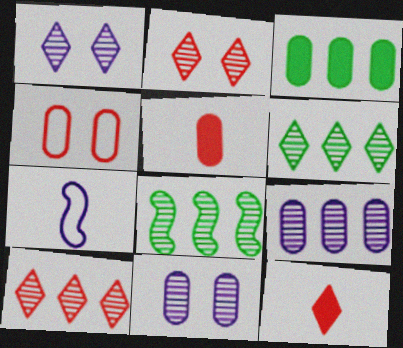[[2, 3, 7], 
[8, 9, 10]]